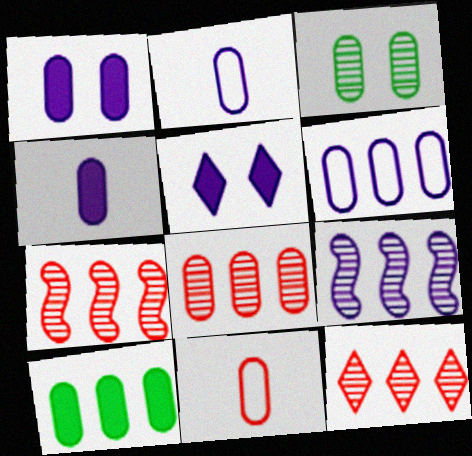[[2, 5, 9], 
[6, 8, 10], 
[7, 8, 12]]